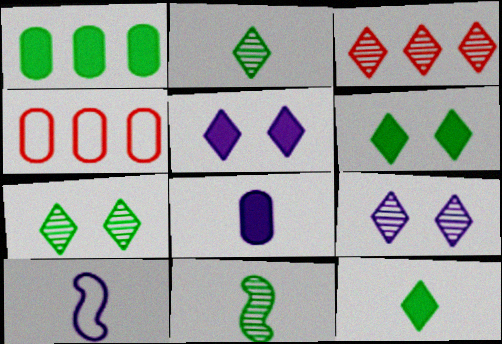[[2, 3, 9], 
[4, 5, 11]]